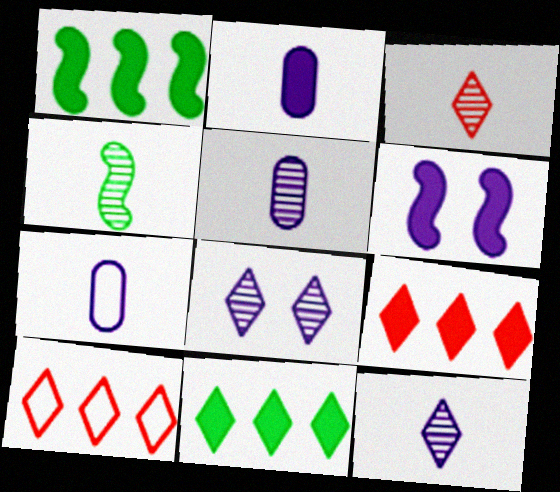[[2, 5, 7], 
[3, 4, 5]]